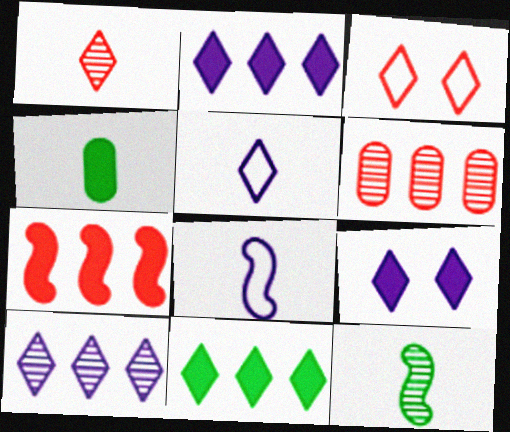[[1, 4, 8], 
[4, 7, 9], 
[5, 9, 10]]